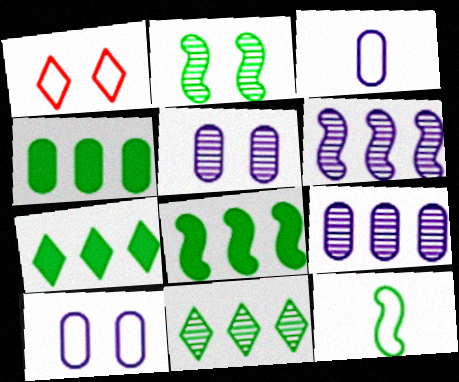[[2, 8, 12], 
[4, 7, 8]]